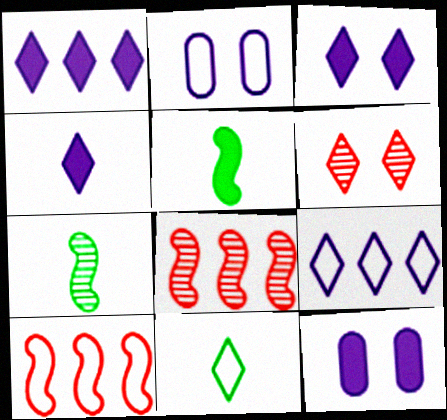[[1, 3, 4], 
[1, 6, 11], 
[2, 10, 11], 
[8, 11, 12]]